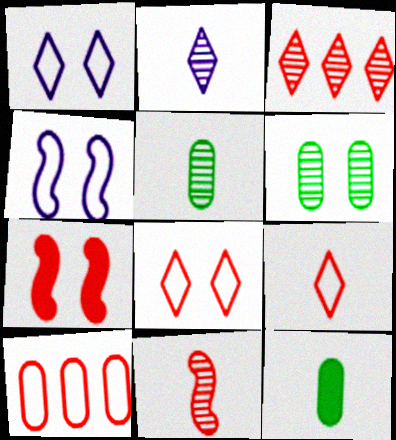[[1, 6, 7], 
[2, 5, 11], 
[3, 4, 12]]